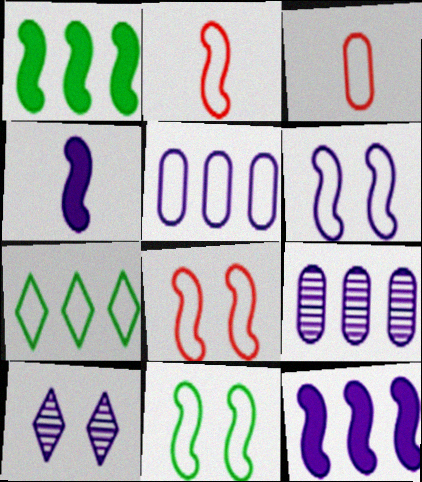[[1, 3, 10], 
[3, 6, 7], 
[4, 5, 10], 
[6, 8, 11]]